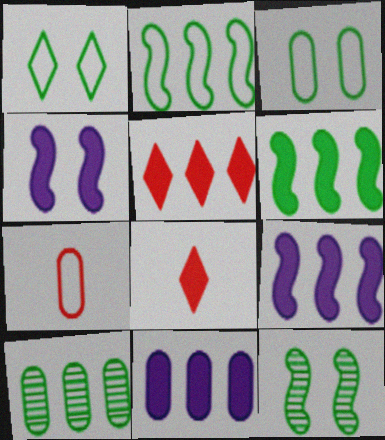[[5, 6, 11]]